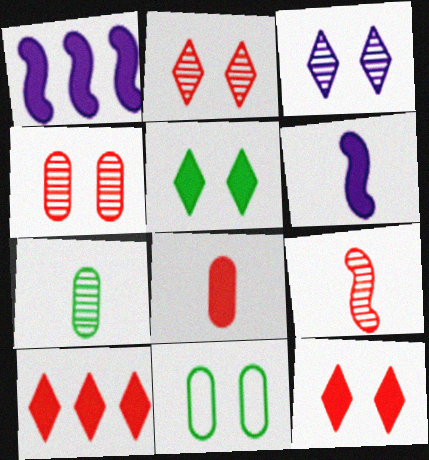[[1, 5, 8]]